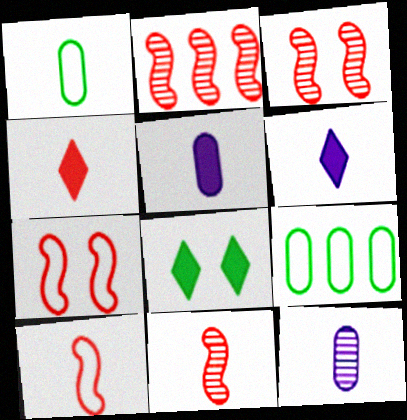[[1, 6, 11], 
[2, 3, 11], 
[3, 6, 9]]